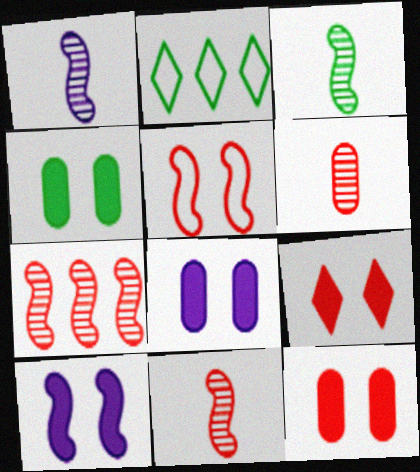[[1, 2, 12], 
[1, 3, 11], 
[2, 3, 4], 
[2, 6, 10], 
[2, 8, 11], 
[4, 8, 12], 
[4, 9, 10]]